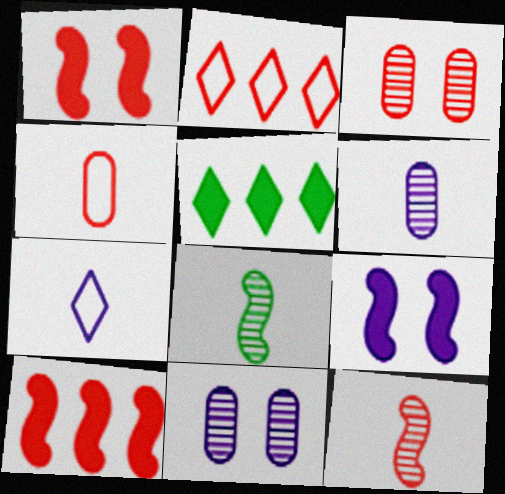[]